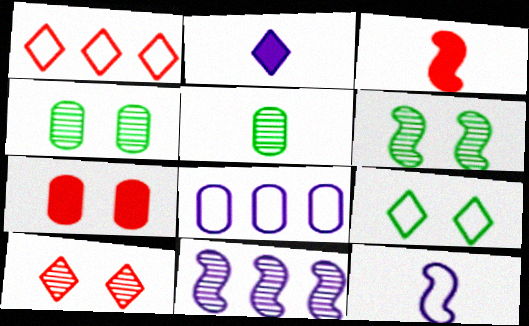[[5, 7, 8], 
[5, 10, 11]]